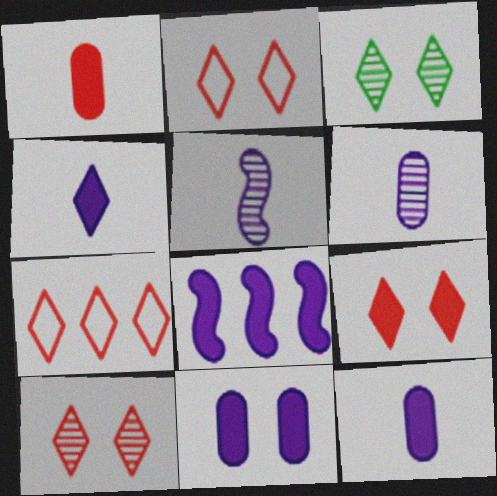[[2, 9, 10], 
[3, 4, 7], 
[4, 8, 11]]